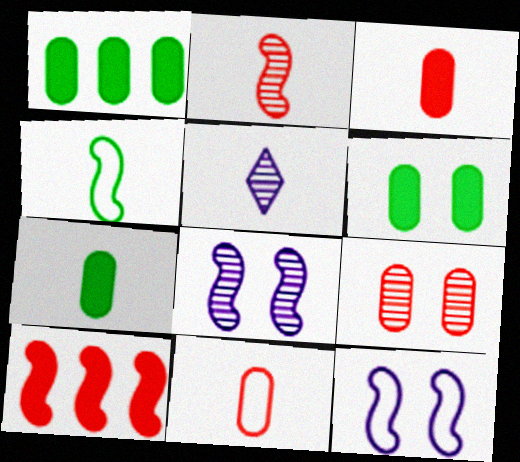[[1, 6, 7], 
[3, 4, 5], 
[4, 8, 10]]